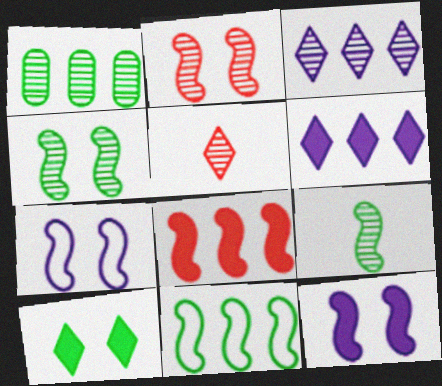[[7, 8, 9]]